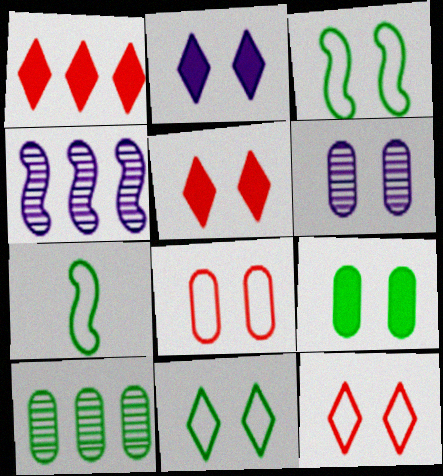[[1, 6, 7], 
[3, 5, 6], 
[6, 8, 9]]